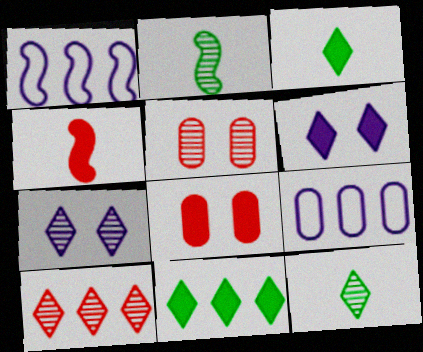[[1, 3, 5], 
[1, 8, 12], 
[7, 10, 12]]